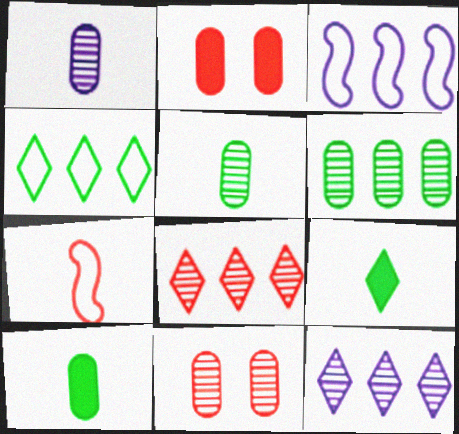[[1, 6, 11], 
[1, 7, 9], 
[2, 7, 8], 
[3, 9, 11]]